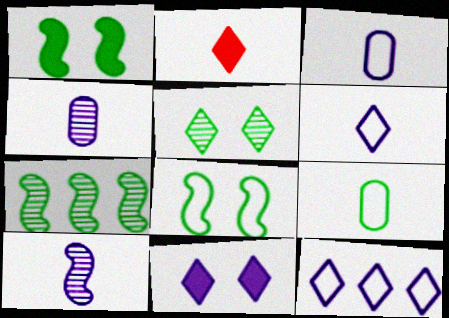[[2, 5, 12], 
[2, 9, 10]]